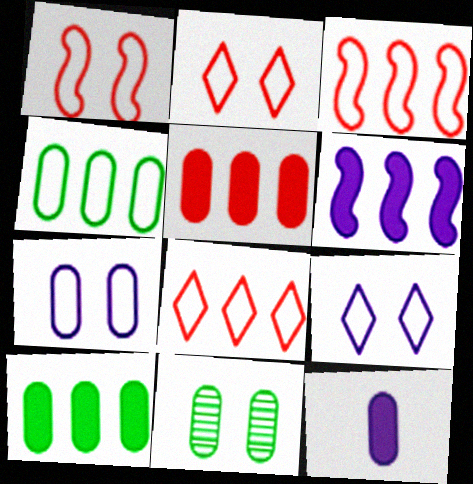[]